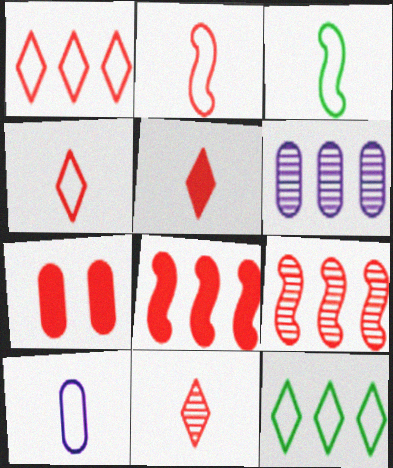[[3, 4, 10], 
[4, 5, 11], 
[4, 7, 9], 
[5, 7, 8], 
[6, 8, 12]]